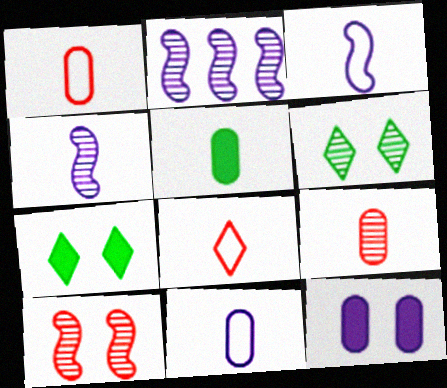[[1, 2, 7], 
[2, 6, 9], 
[4, 5, 8], 
[5, 9, 11]]